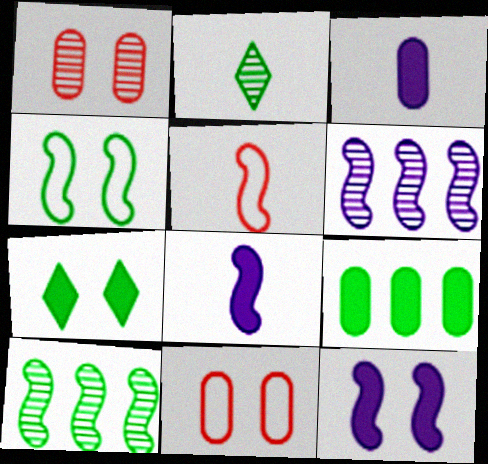[[1, 2, 6], 
[2, 3, 5], 
[2, 4, 9], 
[5, 10, 12]]